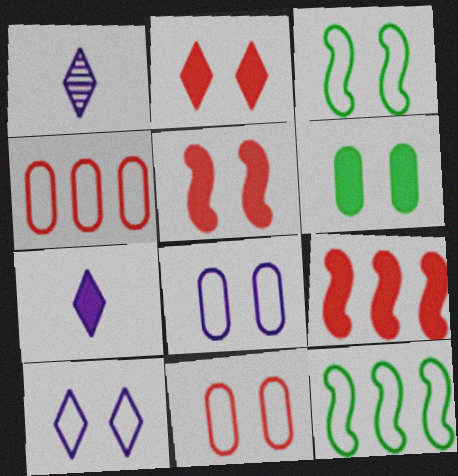[[3, 10, 11], 
[6, 7, 9]]